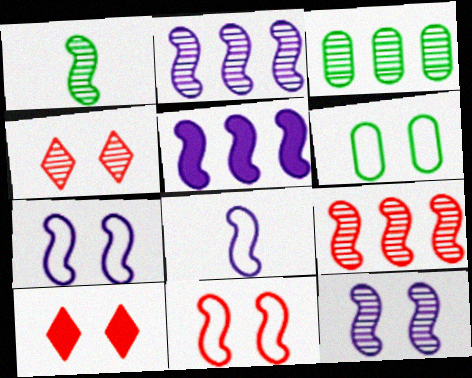[[1, 5, 11], 
[1, 9, 12], 
[3, 8, 10], 
[5, 8, 12], 
[6, 10, 12]]